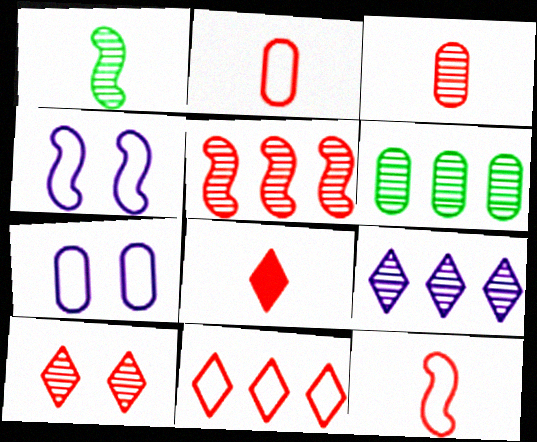[[3, 5, 10], 
[3, 8, 12], 
[4, 6, 8], 
[5, 6, 9], 
[8, 10, 11]]